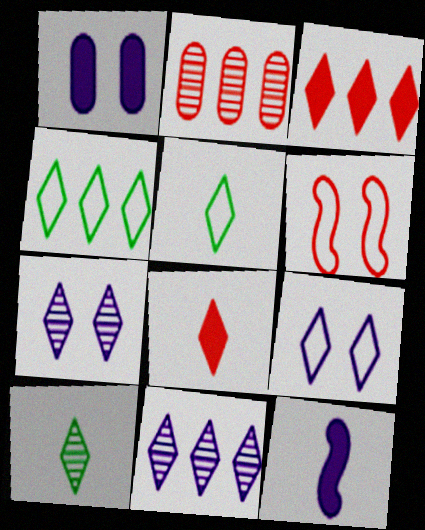[[2, 6, 8], 
[3, 4, 11], 
[3, 5, 7], 
[3, 9, 10], 
[4, 7, 8]]